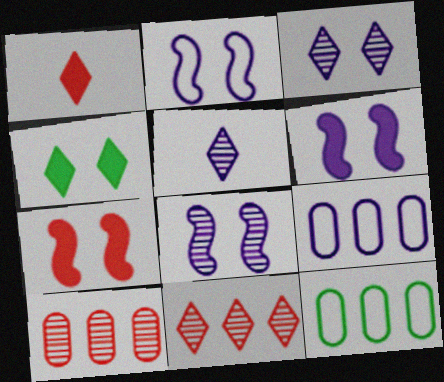[[1, 8, 12], 
[2, 6, 8], 
[5, 6, 9], 
[5, 7, 12]]